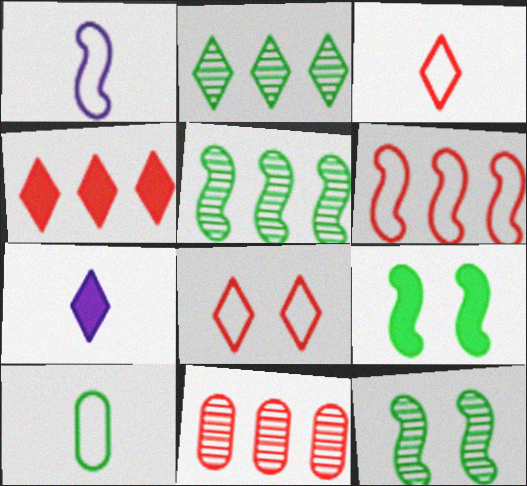[[1, 3, 10], 
[2, 7, 8], 
[2, 9, 10], 
[4, 6, 11]]